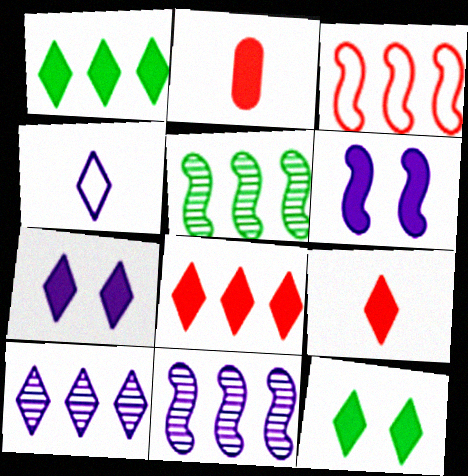[[1, 2, 6], 
[1, 7, 9], 
[4, 7, 10]]